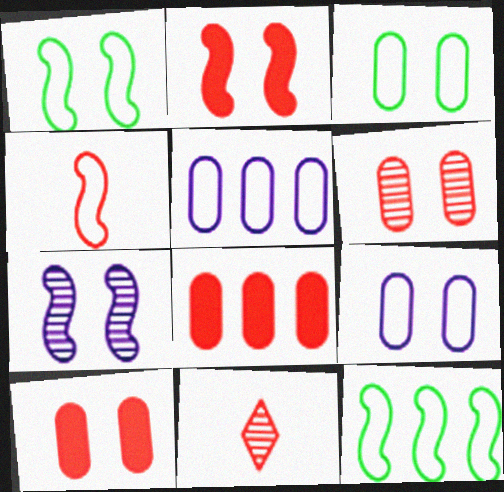[[1, 2, 7]]